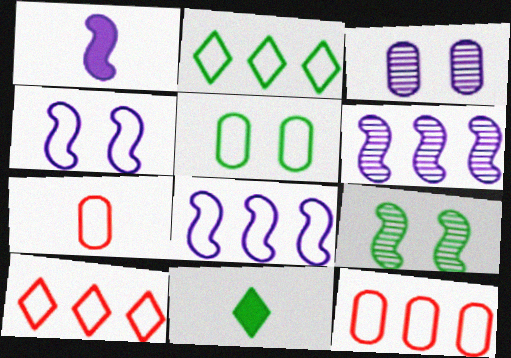[[1, 4, 6], 
[2, 4, 7], 
[2, 8, 12]]